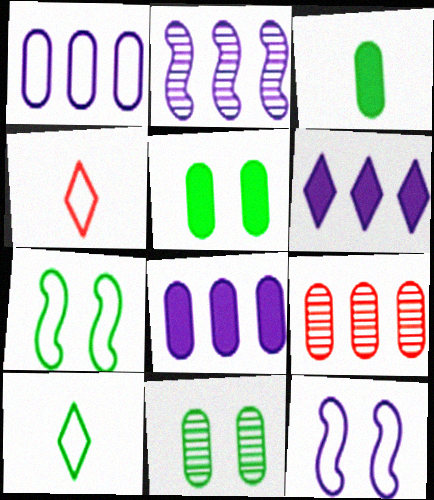[[1, 2, 6], 
[1, 4, 7], 
[2, 4, 5]]